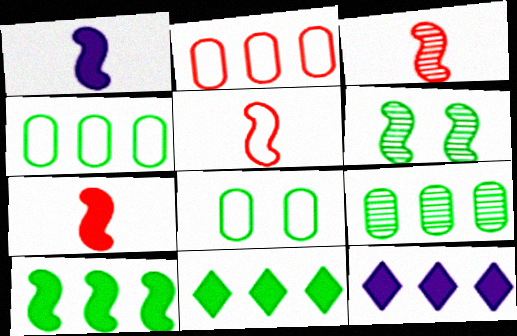[[3, 5, 7], 
[3, 8, 12]]